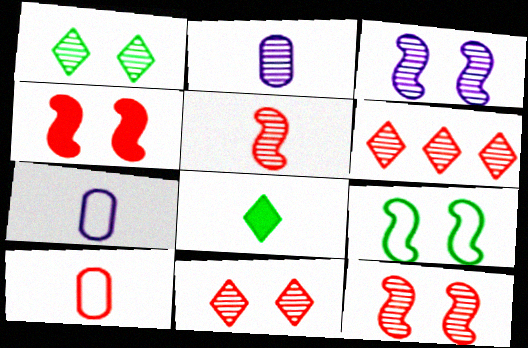[[3, 4, 9], 
[4, 6, 10], 
[5, 7, 8]]